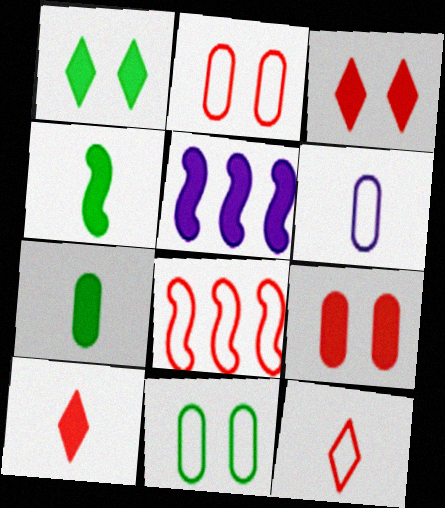[[2, 8, 12], 
[3, 5, 7]]